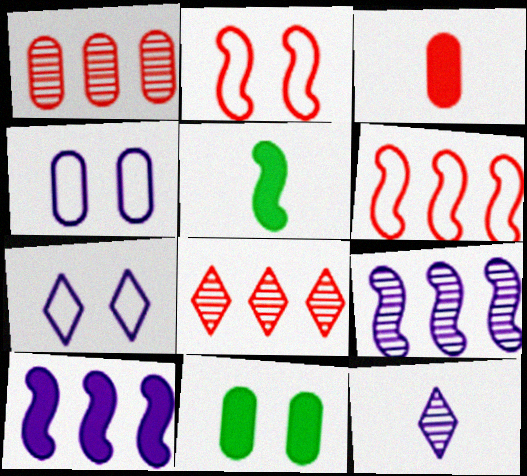[[1, 5, 7], 
[2, 3, 8], 
[2, 5, 9], 
[4, 5, 8], 
[4, 10, 12], 
[6, 11, 12]]